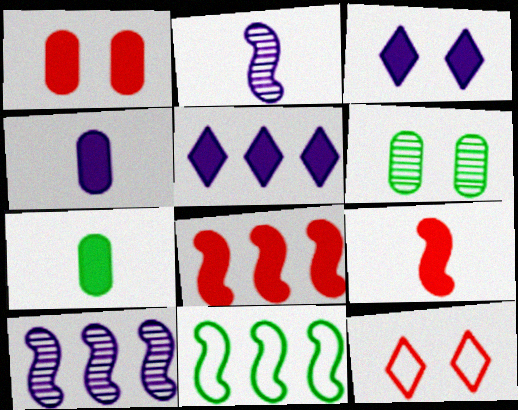[[3, 7, 8], 
[7, 10, 12], 
[8, 10, 11]]